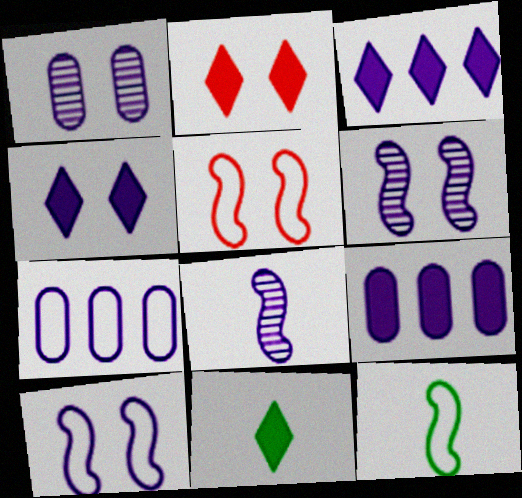[[1, 4, 10], 
[2, 3, 11], 
[4, 7, 8]]